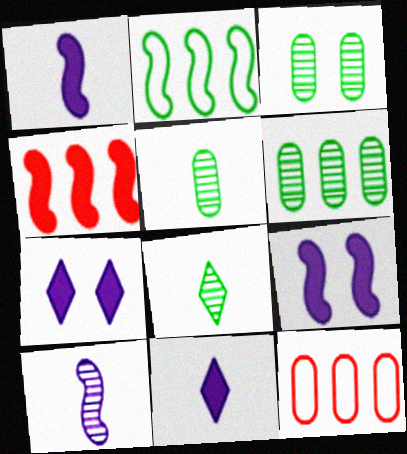[[3, 5, 6], 
[8, 9, 12]]